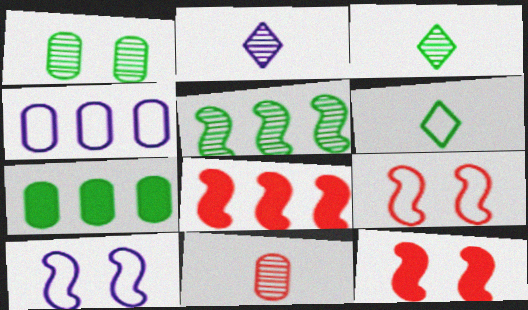[[1, 3, 5], 
[2, 7, 9], 
[3, 4, 12], 
[4, 6, 9]]